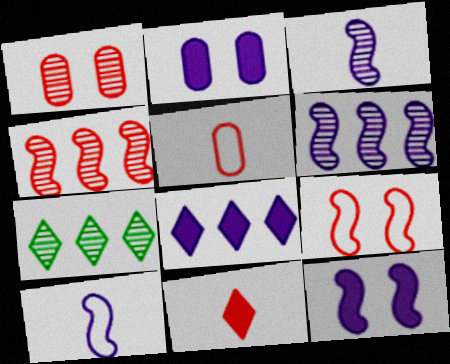[[1, 3, 7], 
[5, 7, 12], 
[6, 10, 12]]